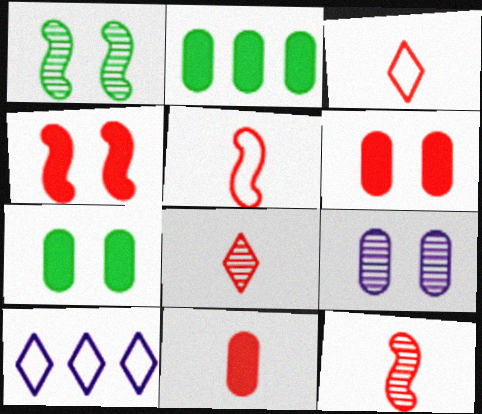[[1, 10, 11], 
[3, 11, 12], 
[5, 8, 11], 
[7, 10, 12]]